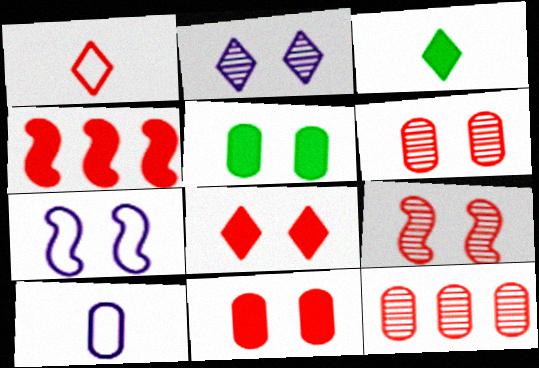[[1, 4, 6], 
[3, 7, 12], 
[5, 10, 12]]